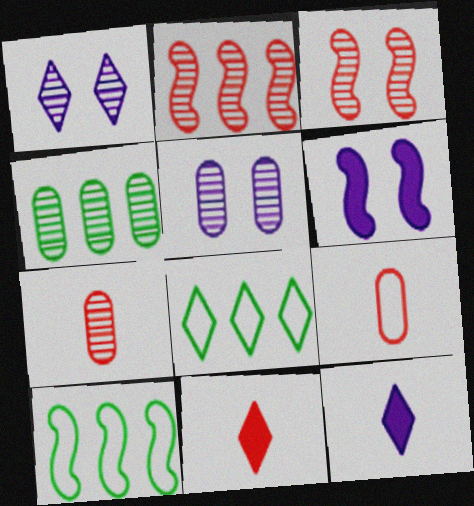[[1, 8, 11], 
[4, 5, 7], 
[5, 10, 11], 
[6, 7, 8]]